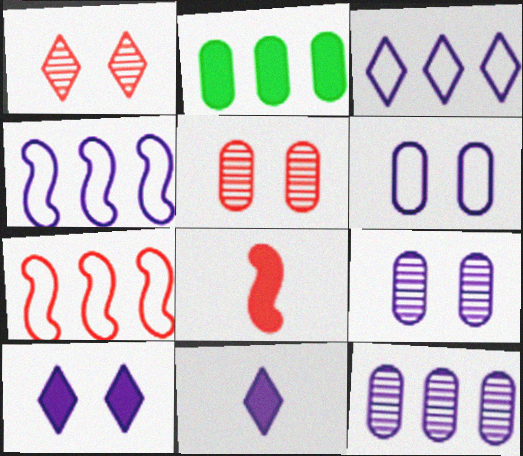[[2, 8, 10], 
[4, 9, 11]]